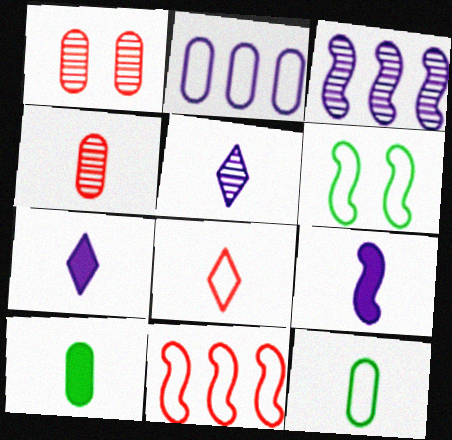[[1, 2, 10], 
[2, 6, 8]]